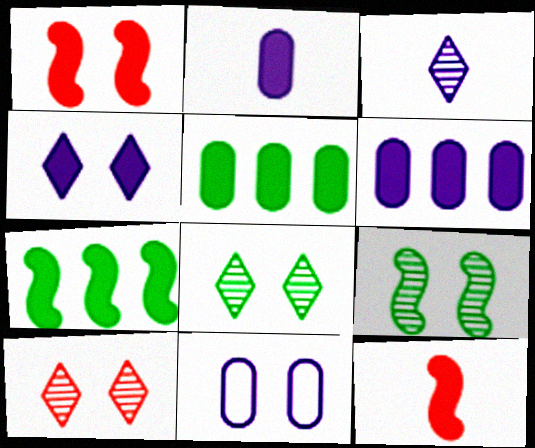[[1, 8, 11], 
[4, 5, 12]]